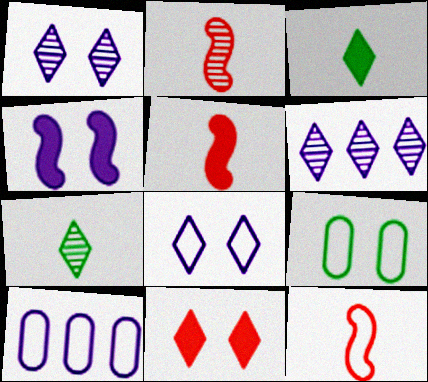[[2, 5, 12], 
[5, 6, 9]]